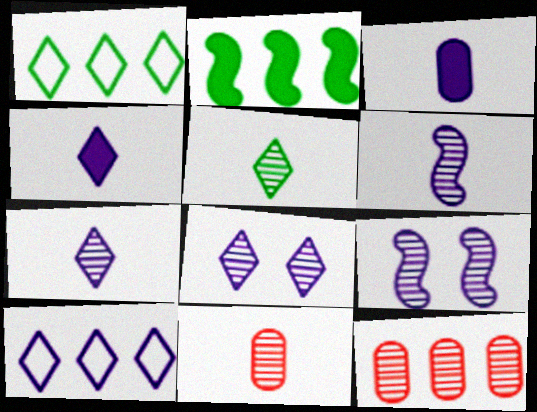[[2, 10, 12], 
[3, 9, 10], 
[4, 8, 10], 
[5, 6, 11], 
[5, 9, 12]]